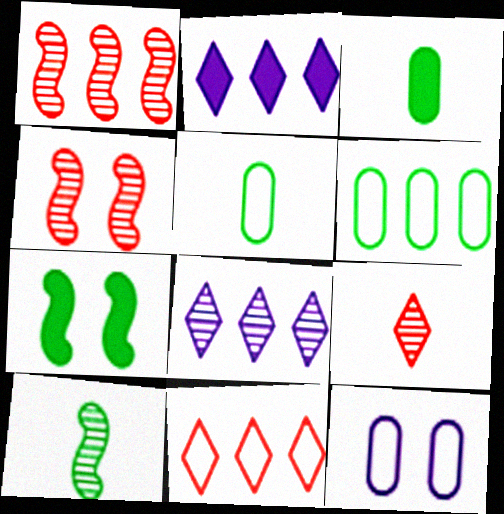[[1, 2, 6], 
[2, 4, 5]]